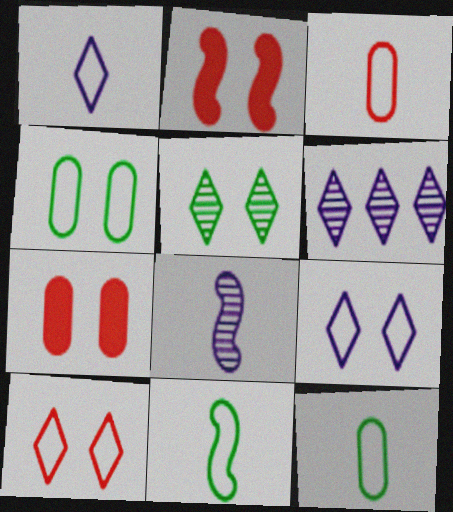[[1, 3, 11], 
[2, 6, 12], 
[6, 7, 11]]